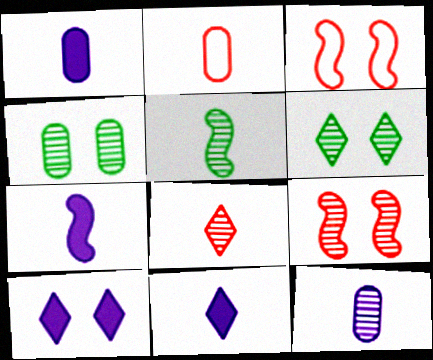[[1, 7, 11], 
[2, 5, 11], 
[3, 4, 10], 
[5, 8, 12]]